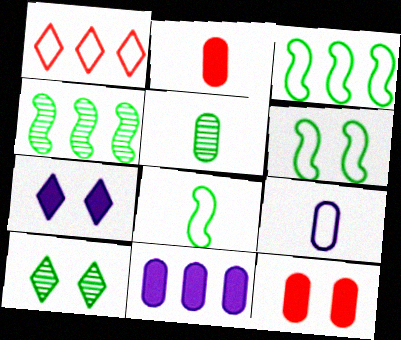[[1, 4, 11], 
[1, 6, 9], 
[2, 5, 9], 
[3, 6, 8], 
[4, 5, 10]]